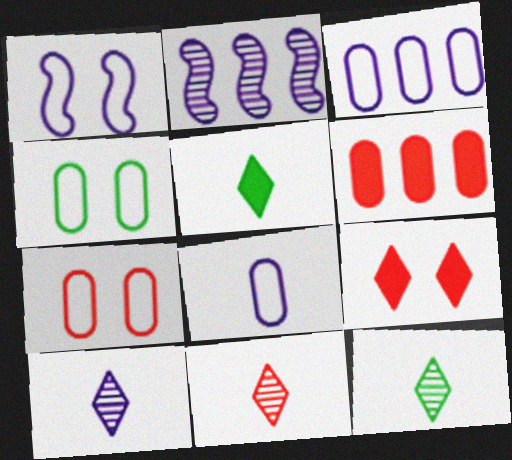[[1, 6, 12], 
[2, 5, 7], 
[10, 11, 12]]